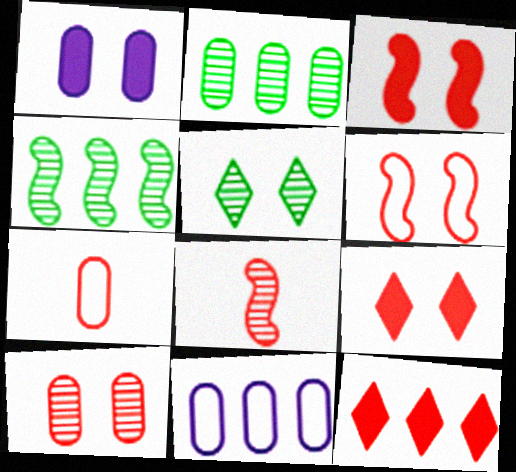[[1, 2, 7], 
[1, 5, 6], 
[4, 11, 12], 
[6, 9, 10]]